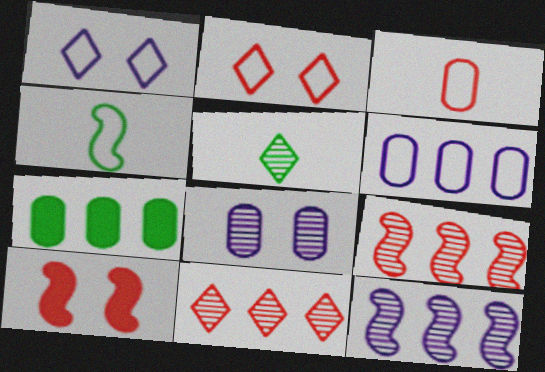[[2, 4, 6], 
[3, 7, 8], 
[3, 10, 11], 
[4, 10, 12], 
[5, 6, 10], 
[5, 8, 9]]